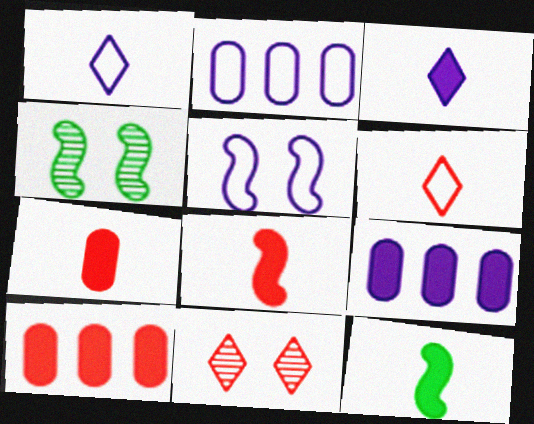[[1, 2, 5], 
[1, 4, 10], 
[2, 11, 12], 
[3, 7, 12], 
[4, 6, 9]]